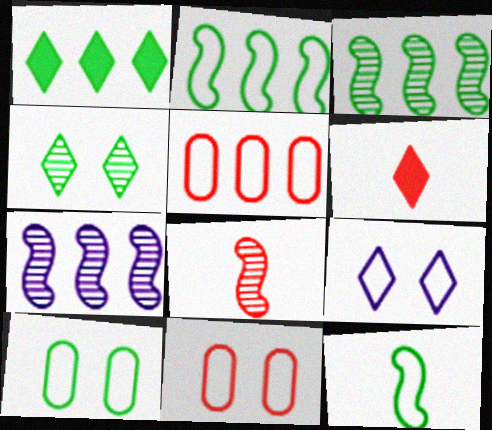[[1, 5, 7], 
[5, 9, 12], 
[6, 7, 10]]